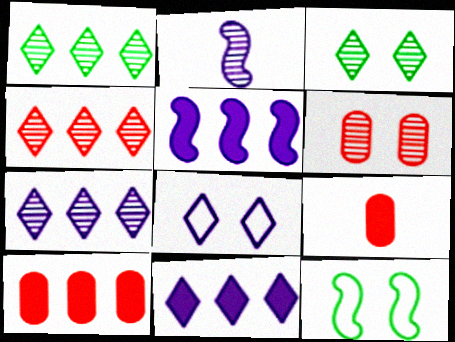[[1, 2, 6], 
[1, 4, 7], 
[7, 9, 12]]